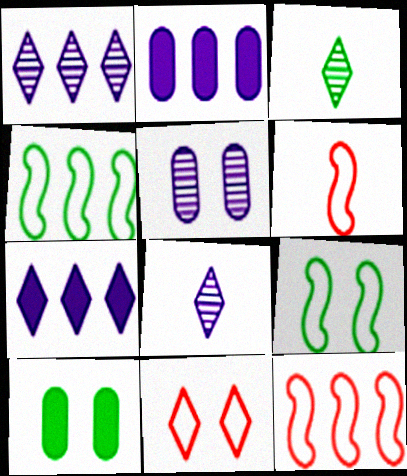[[1, 6, 10], 
[3, 4, 10], 
[3, 7, 11], 
[8, 10, 12]]